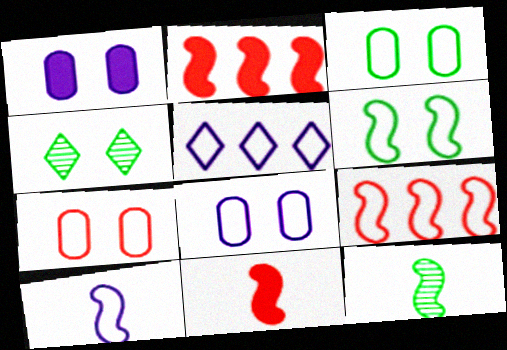[[3, 7, 8], 
[5, 8, 10], 
[6, 9, 10], 
[10, 11, 12]]